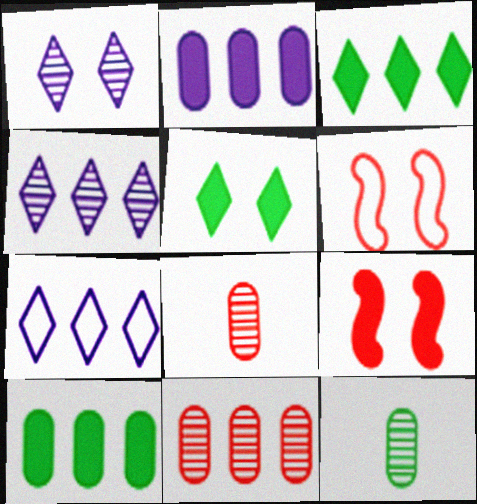[[7, 9, 12]]